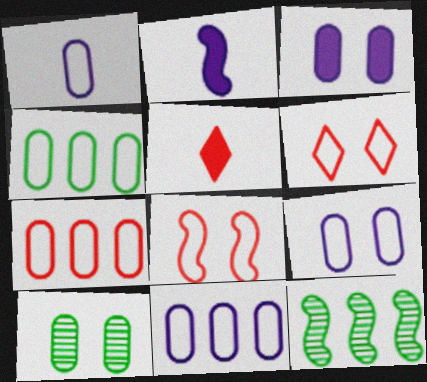[[1, 9, 11], 
[2, 8, 12], 
[4, 7, 11], 
[5, 9, 12]]